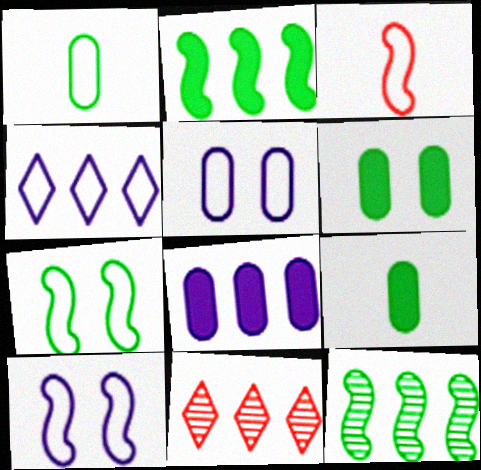[[9, 10, 11]]